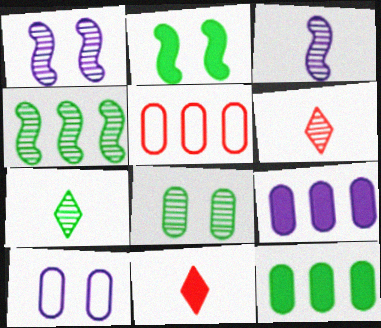[[2, 9, 11], 
[4, 7, 8], 
[4, 10, 11]]